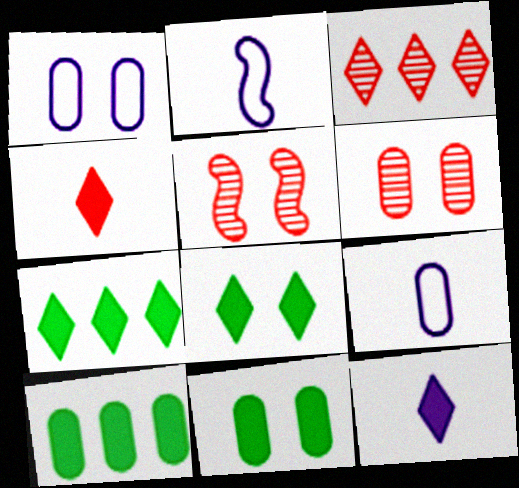[[1, 5, 8], 
[1, 6, 11], 
[2, 3, 11], 
[2, 6, 7], 
[5, 7, 9], 
[6, 9, 10]]